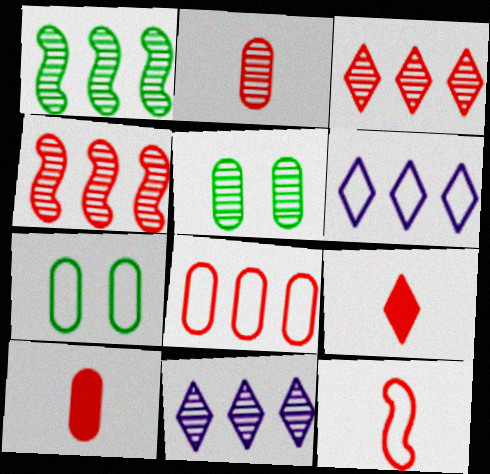[[2, 9, 12], 
[6, 7, 12]]